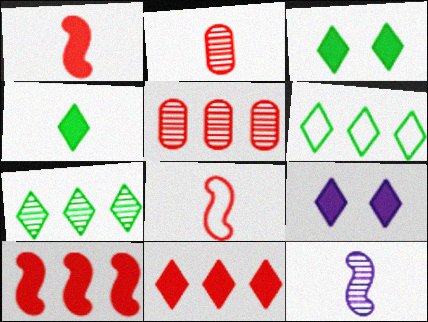[[4, 9, 11]]